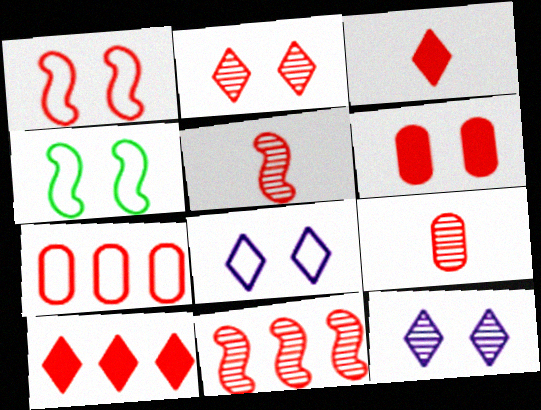[[1, 2, 6], 
[1, 9, 10], 
[2, 9, 11], 
[4, 6, 12], 
[6, 7, 9], 
[7, 10, 11]]